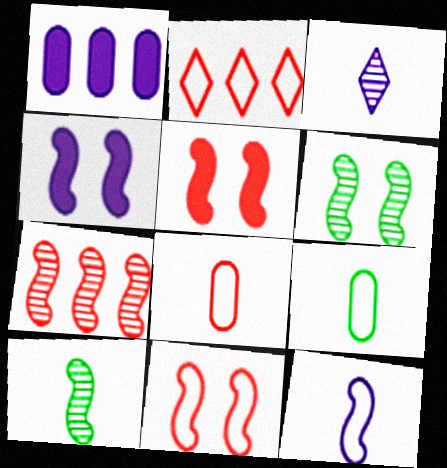[[2, 8, 11], 
[4, 6, 11]]